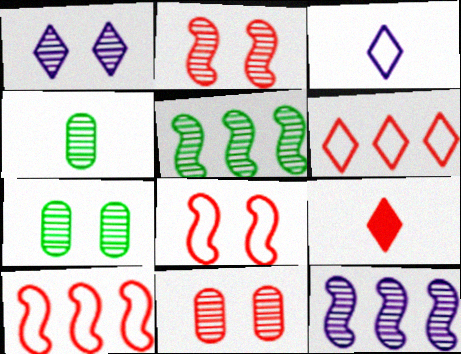[[1, 2, 7], 
[9, 10, 11]]